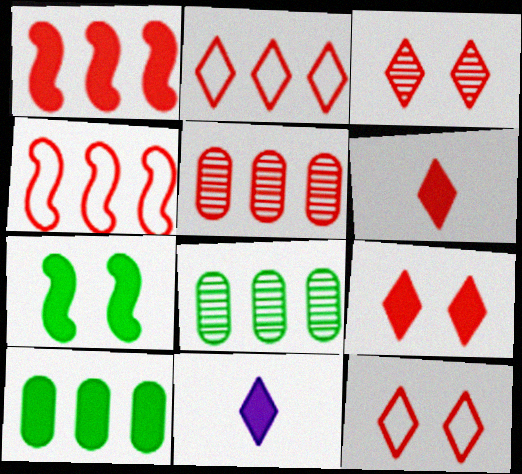[[1, 2, 5], 
[2, 3, 6], 
[3, 9, 12]]